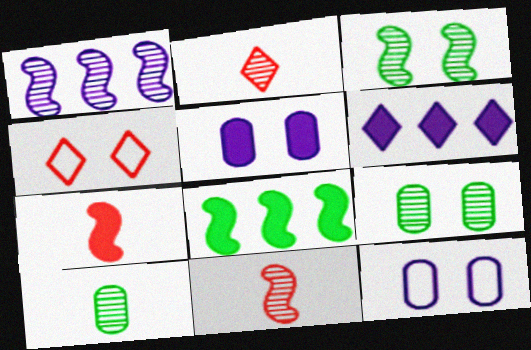[[1, 2, 9], 
[1, 3, 11], 
[2, 8, 12], 
[3, 4, 5]]